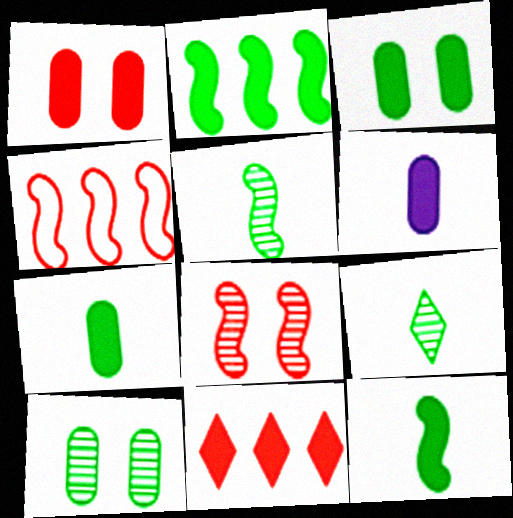[]